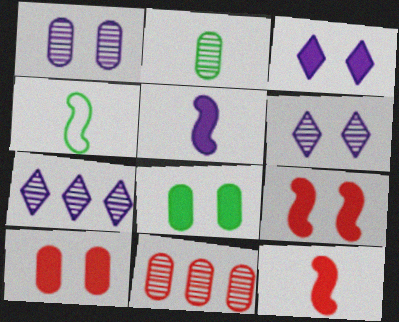[[1, 2, 11], 
[3, 4, 11], 
[3, 8, 9], 
[4, 7, 10]]